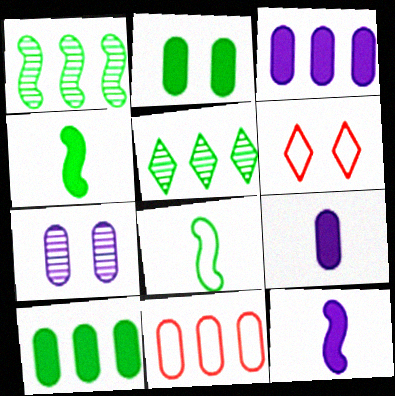[[1, 6, 9], 
[2, 5, 8]]